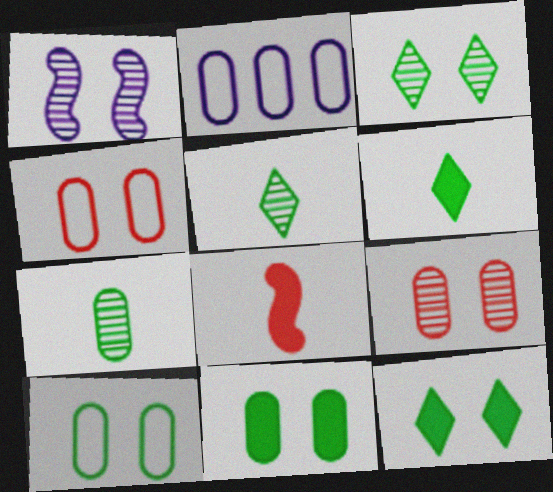[[1, 3, 9], 
[1, 4, 12], 
[2, 3, 8]]